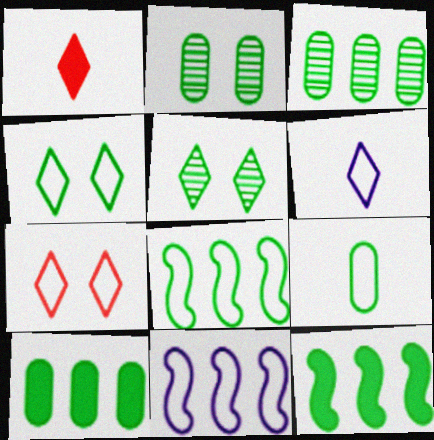[[1, 2, 11], 
[2, 9, 10], 
[4, 8, 9], 
[5, 9, 12], 
[7, 9, 11]]